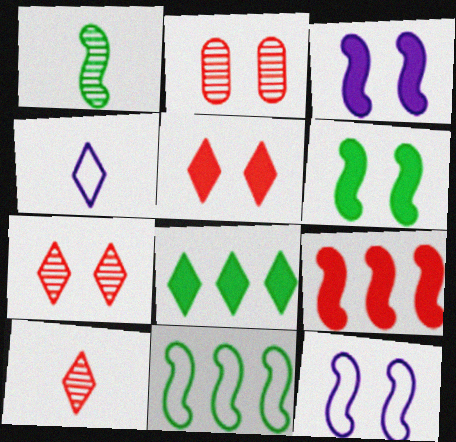[[1, 6, 11], 
[1, 9, 12], 
[4, 7, 8]]